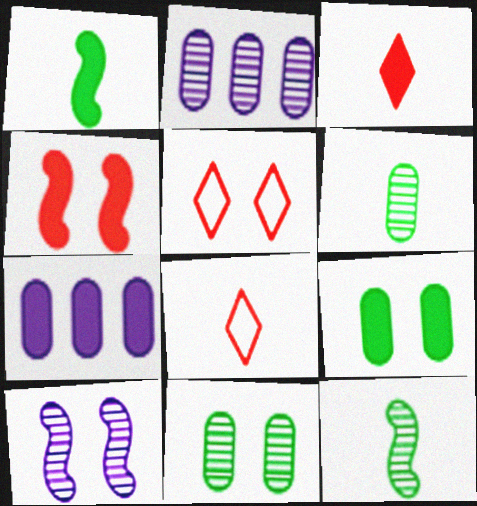[[1, 2, 5], 
[5, 7, 12], 
[5, 9, 10]]